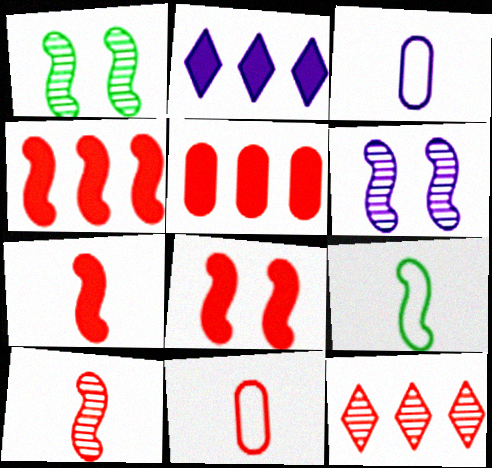[[1, 2, 11], 
[2, 3, 6], 
[4, 6, 9], 
[4, 7, 8], 
[8, 11, 12]]